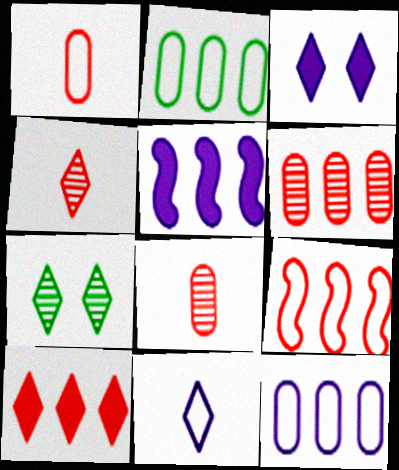[[1, 5, 7], 
[6, 9, 10], 
[7, 10, 11]]